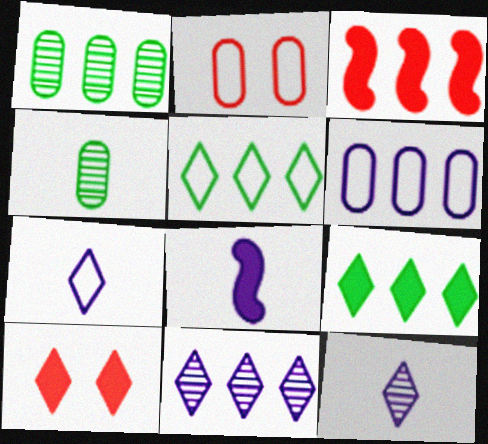[[5, 10, 12]]